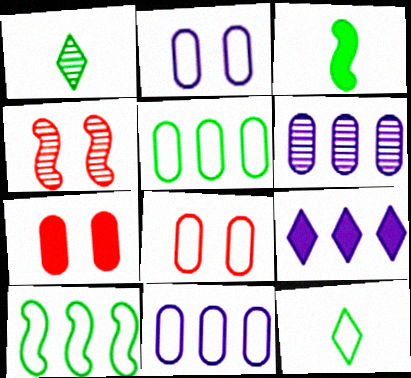[[1, 4, 6], 
[3, 7, 9]]